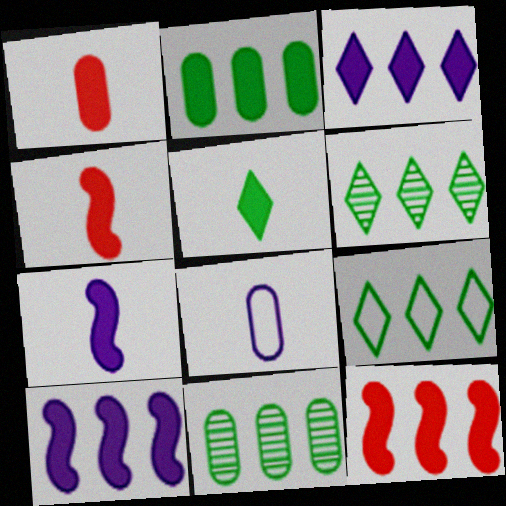[[1, 5, 7], 
[2, 3, 12]]